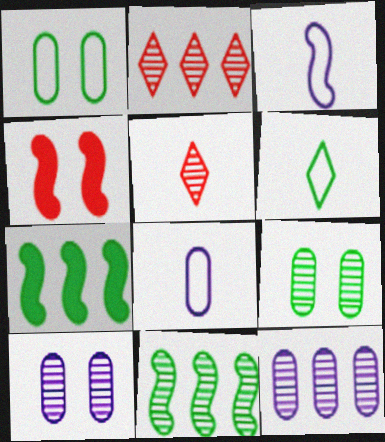[[2, 11, 12], 
[3, 4, 11], 
[4, 6, 12], 
[5, 10, 11], 
[6, 7, 9]]